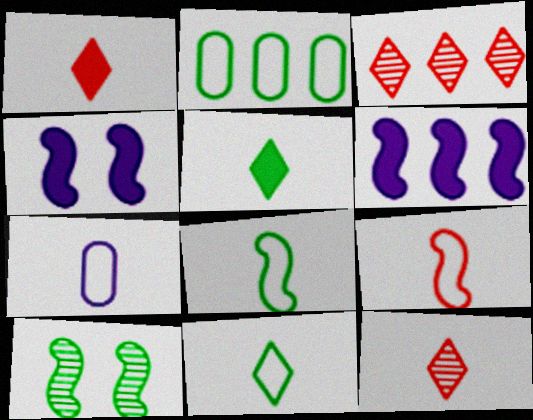[[2, 3, 6], 
[2, 4, 12], 
[2, 5, 10], 
[6, 9, 10], 
[7, 9, 11]]